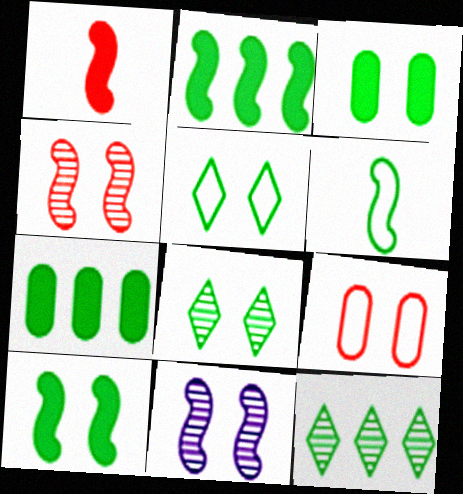[[3, 6, 12], 
[6, 7, 8]]